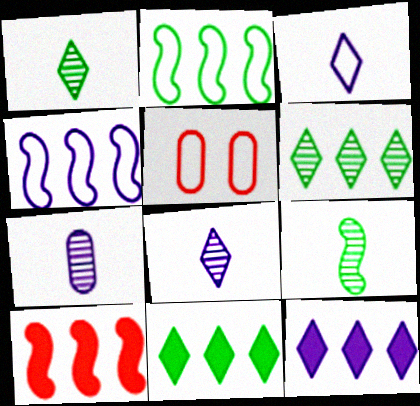[[2, 3, 5], 
[5, 9, 12]]